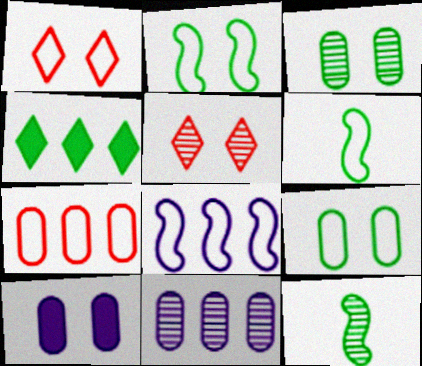[[2, 5, 10], 
[3, 4, 6], 
[4, 9, 12], 
[5, 11, 12]]